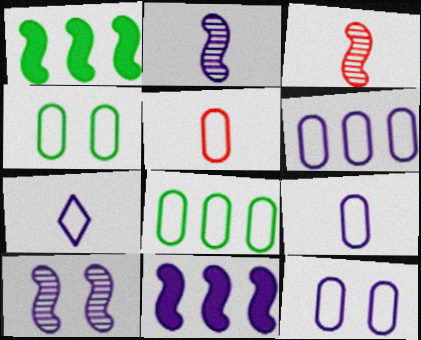[[4, 5, 6], 
[5, 8, 12], 
[6, 9, 12]]